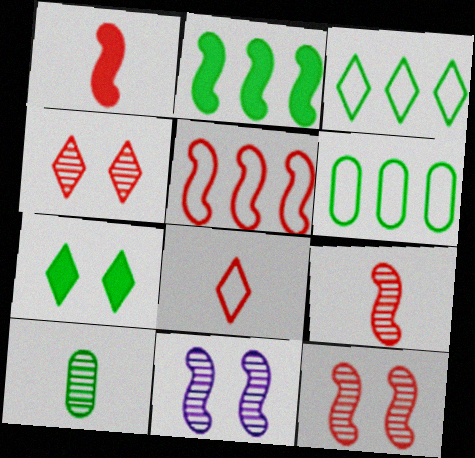[[1, 5, 12]]